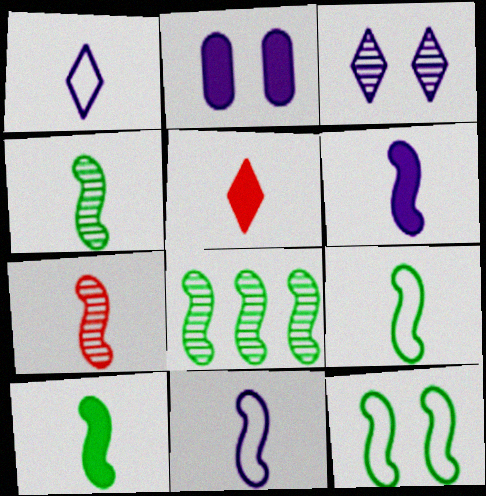[[4, 9, 10], 
[6, 7, 9], 
[7, 10, 11], 
[8, 10, 12]]